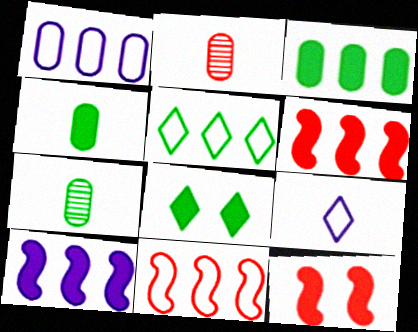[[1, 5, 11]]